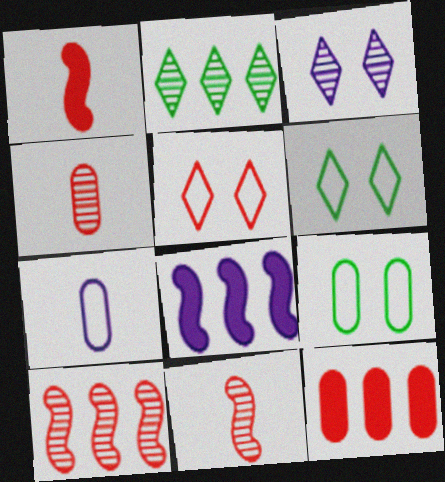[[3, 7, 8], 
[4, 6, 8], 
[5, 11, 12]]